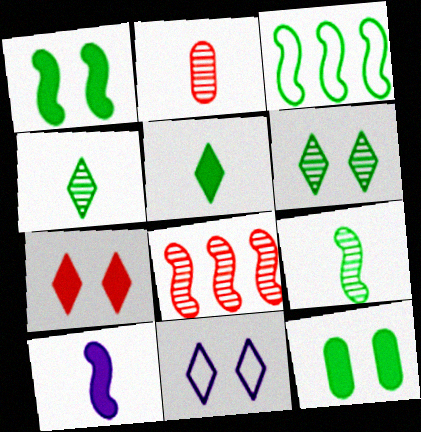[[1, 3, 9], 
[3, 4, 12], 
[6, 7, 11]]